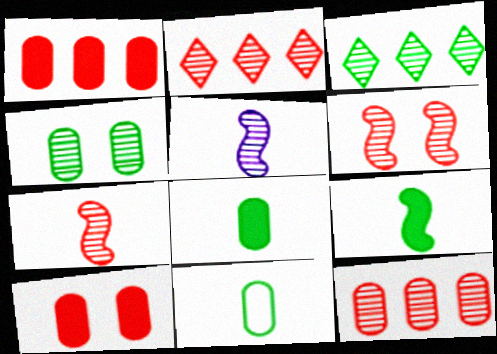[[2, 4, 5]]